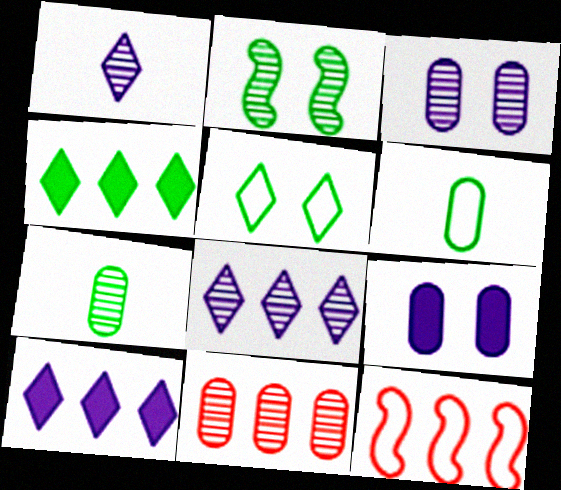[[1, 2, 11], 
[2, 4, 6], 
[3, 7, 11], 
[6, 9, 11]]